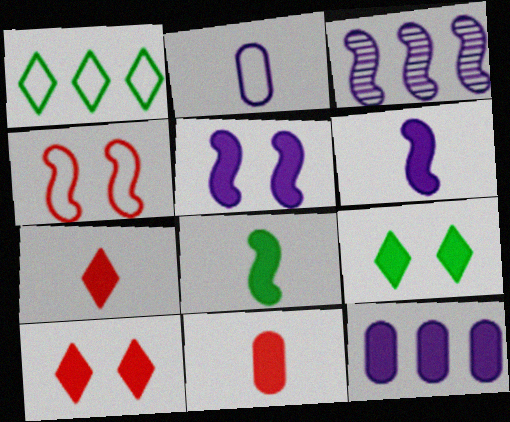[[1, 2, 4], 
[3, 4, 8], 
[8, 10, 12]]